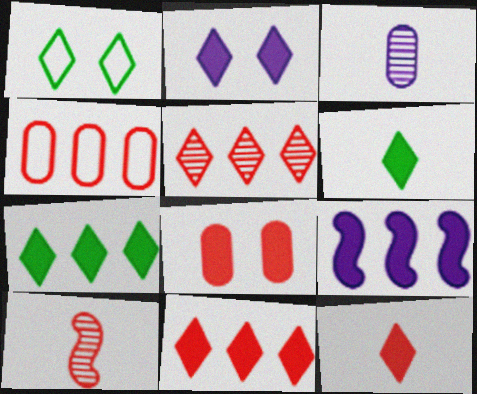[[2, 6, 11], 
[2, 7, 12], 
[6, 8, 9]]